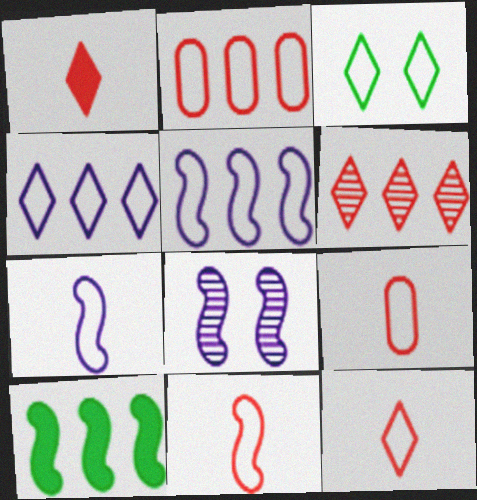[[2, 3, 7], 
[3, 4, 12], 
[3, 5, 9], 
[8, 10, 11], 
[9, 11, 12]]